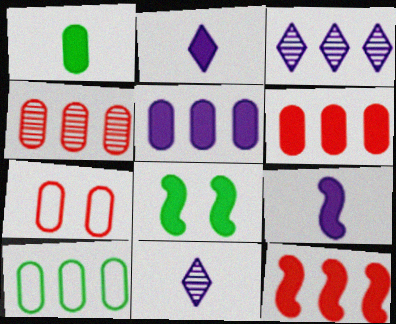[[2, 6, 8], 
[3, 10, 12], 
[4, 5, 10], 
[8, 9, 12]]